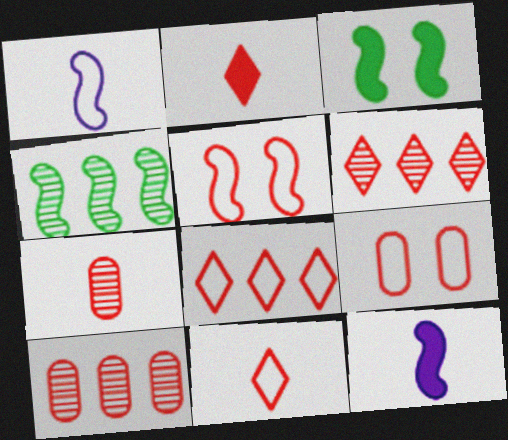[[2, 5, 10], 
[4, 5, 12]]